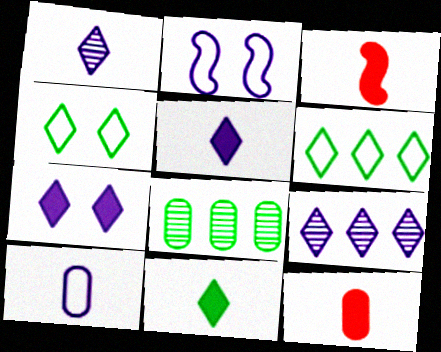[]